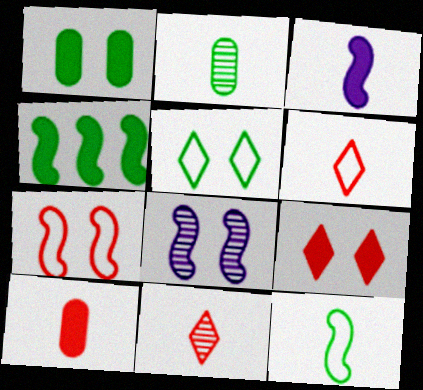[[2, 3, 6], 
[2, 4, 5]]